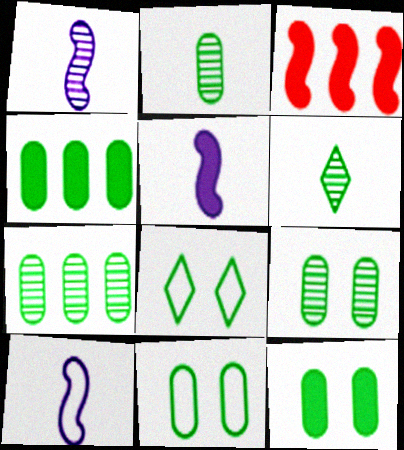[[1, 5, 10], 
[2, 4, 11], 
[2, 7, 9], 
[9, 11, 12]]